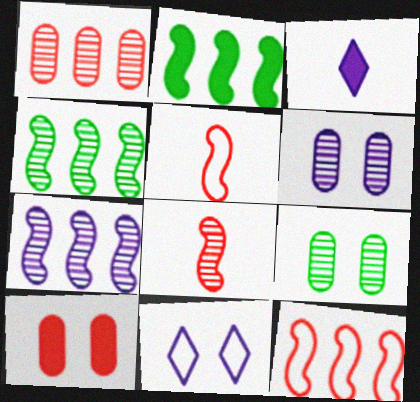[[2, 3, 10], 
[2, 7, 12], 
[3, 9, 12]]